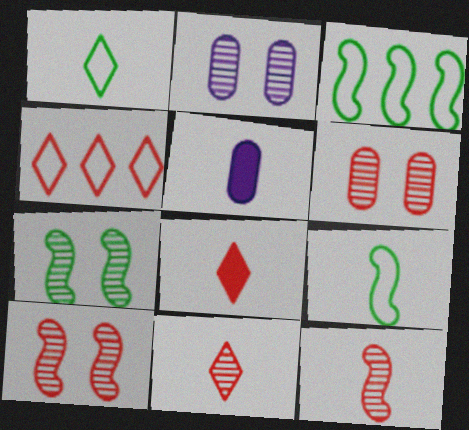[[1, 5, 12], 
[2, 3, 8], 
[4, 5, 7], 
[5, 9, 11]]